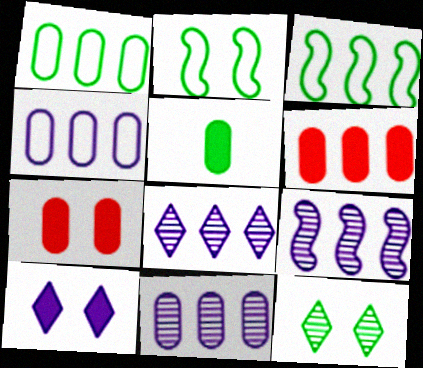[[1, 6, 11], 
[3, 5, 12], 
[3, 6, 8], 
[8, 9, 11]]